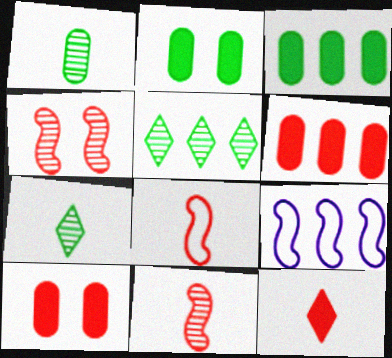[[5, 6, 9], 
[7, 9, 10]]